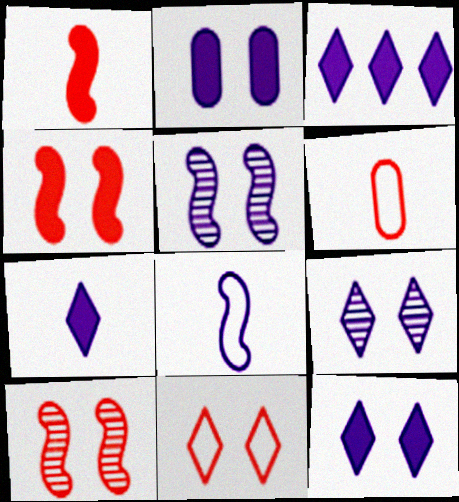[[3, 7, 12]]